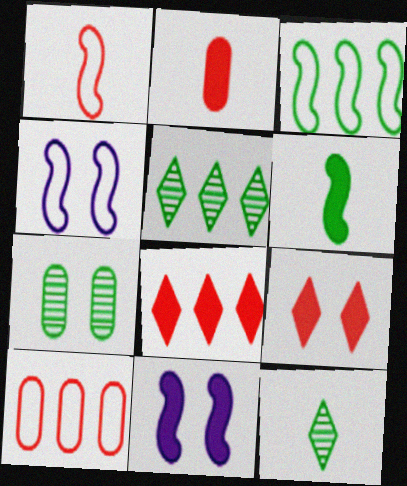[[1, 3, 4], 
[2, 4, 5], 
[4, 7, 9], 
[10, 11, 12]]